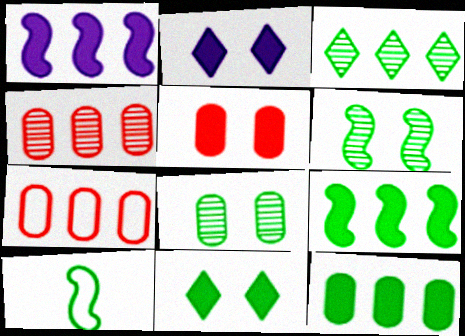[[1, 3, 7], 
[2, 4, 10], 
[6, 9, 10]]